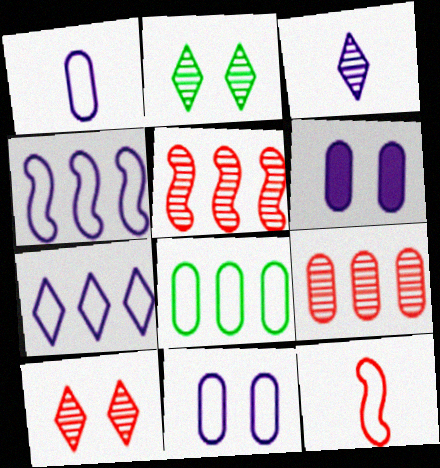[[3, 4, 6]]